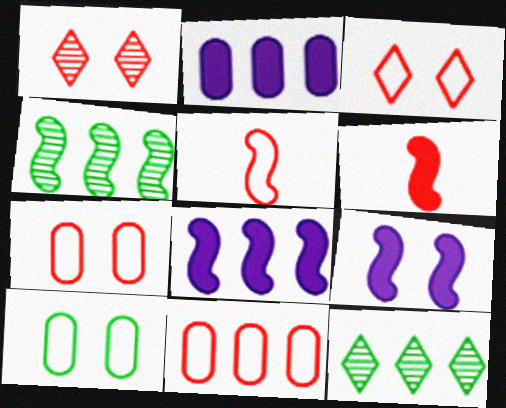[[1, 6, 11], 
[1, 9, 10], 
[3, 5, 11], 
[4, 5, 9], 
[8, 11, 12]]